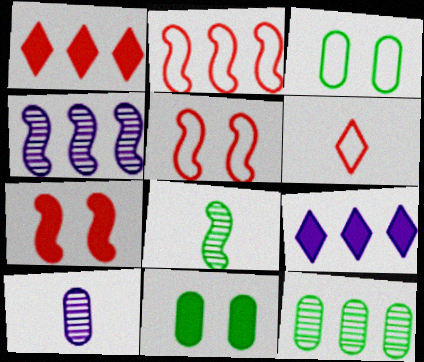[[2, 9, 12], 
[4, 6, 11]]